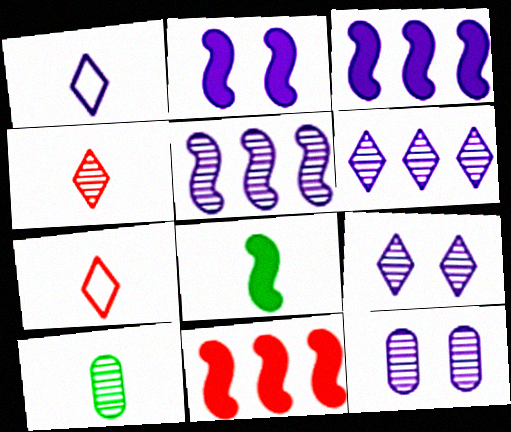[[1, 3, 12], 
[2, 8, 11]]